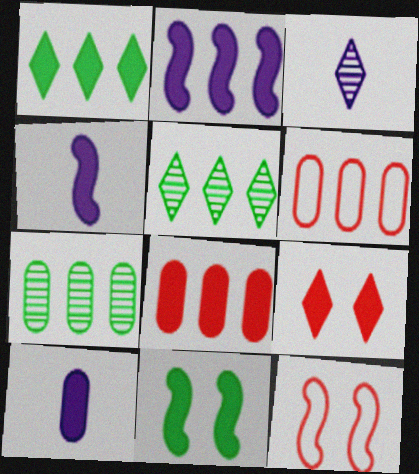[[1, 2, 8], 
[2, 5, 6], 
[3, 6, 11], 
[5, 10, 12]]